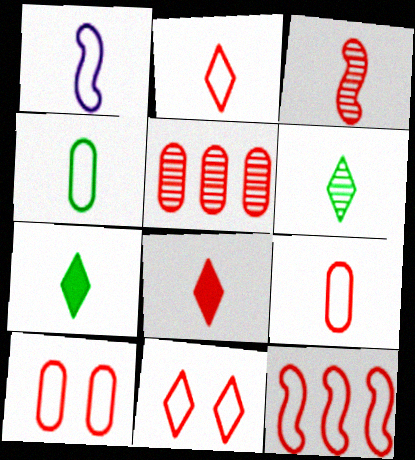[[1, 2, 4], 
[2, 10, 12], 
[3, 8, 9], 
[9, 11, 12]]